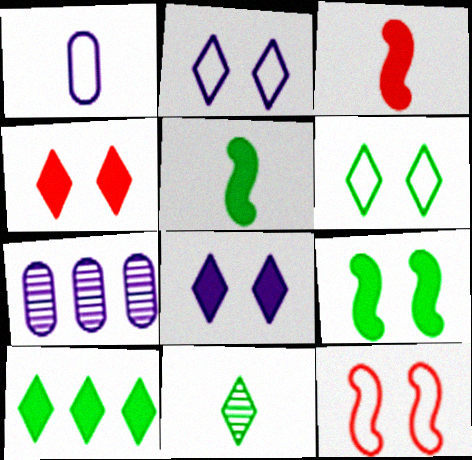[[1, 3, 11], 
[3, 6, 7], 
[6, 10, 11]]